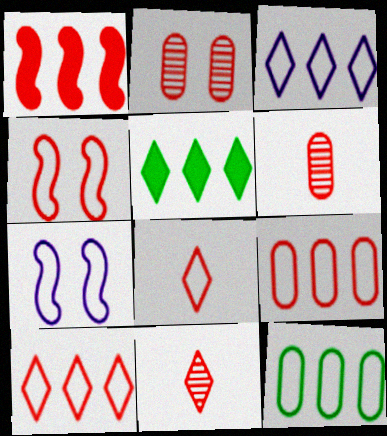[[1, 2, 8], 
[4, 8, 9], 
[5, 6, 7], 
[7, 8, 12]]